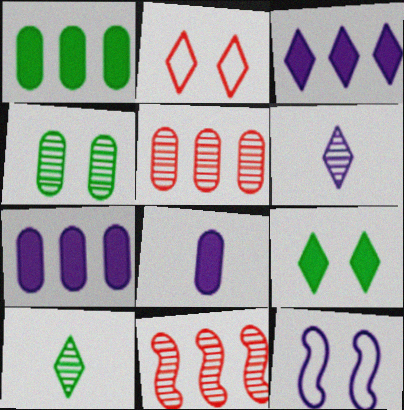[[2, 3, 10], 
[4, 6, 11], 
[6, 7, 12]]